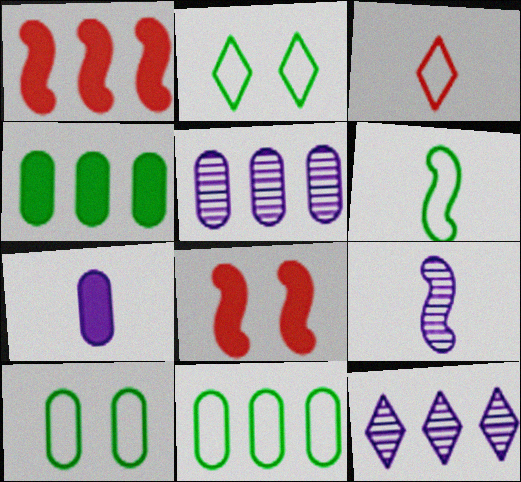[[1, 11, 12], 
[2, 6, 11]]